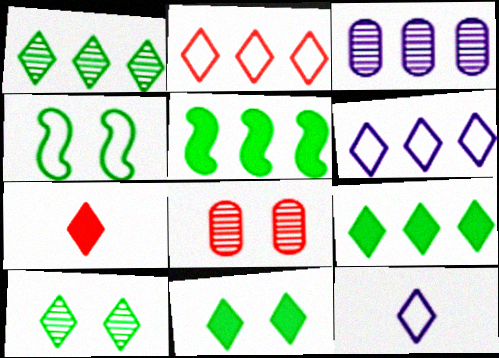[[2, 3, 5], 
[3, 4, 7], 
[5, 8, 12], 
[6, 7, 10]]